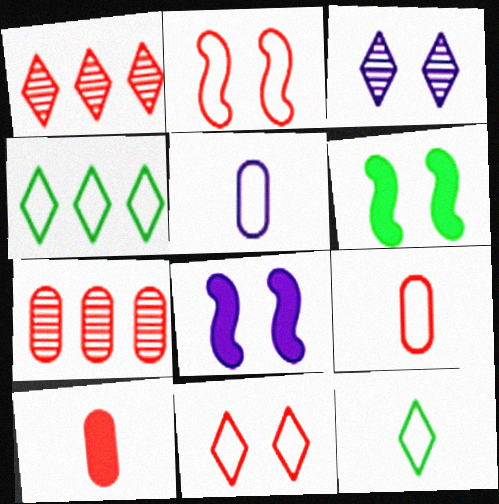[[1, 2, 10], 
[1, 5, 6], 
[2, 4, 5], 
[7, 8, 12]]